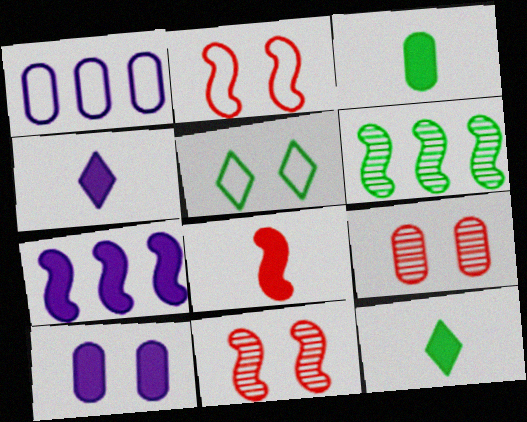[[1, 3, 9], 
[1, 11, 12], 
[3, 4, 8], 
[3, 5, 6], 
[4, 7, 10], 
[5, 10, 11]]